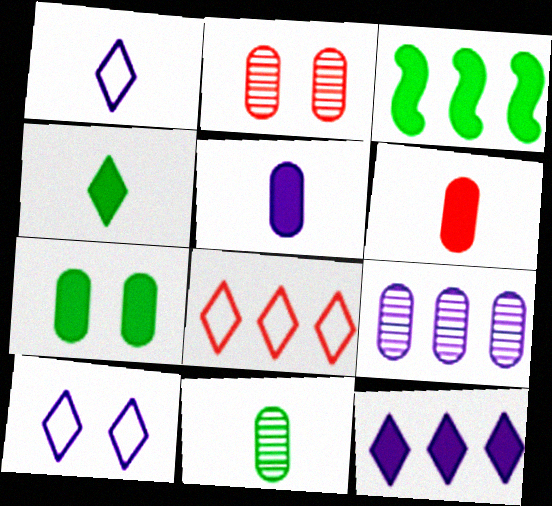[[1, 2, 3], 
[2, 9, 11], 
[3, 4, 7], 
[3, 8, 9]]